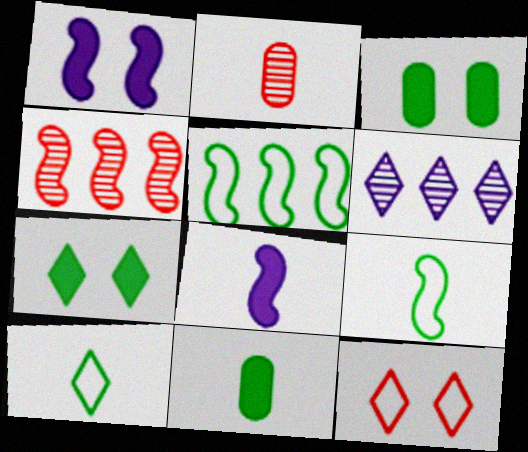[[1, 4, 9], 
[2, 8, 10]]